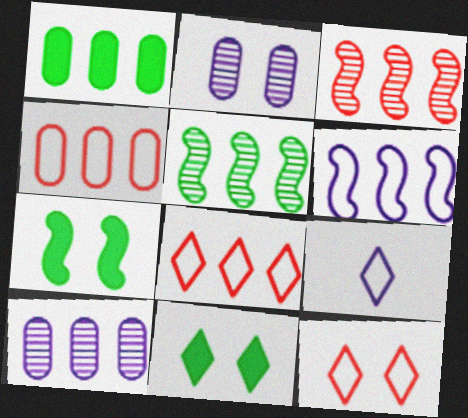[[1, 4, 10], 
[2, 7, 12]]